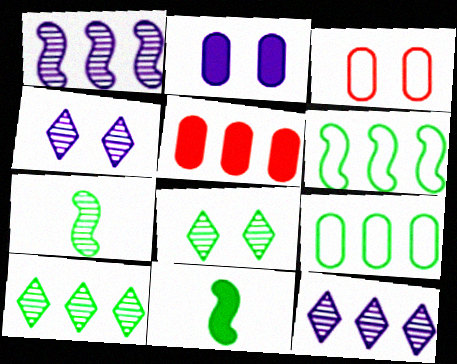[[3, 11, 12], 
[5, 6, 12], 
[8, 9, 11]]